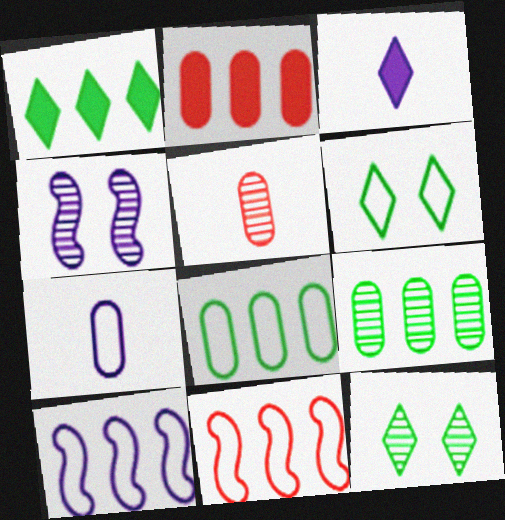[[6, 7, 11]]